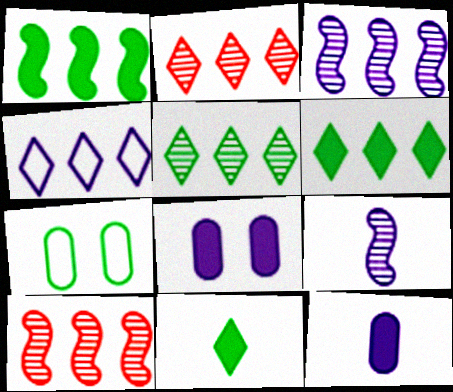[[2, 4, 6], 
[4, 8, 9]]